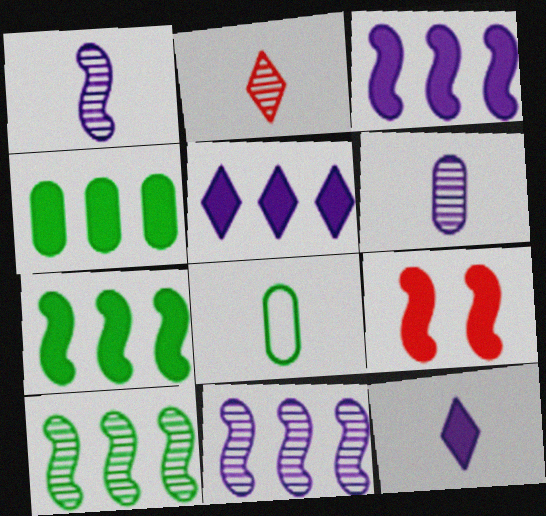[[4, 9, 12]]